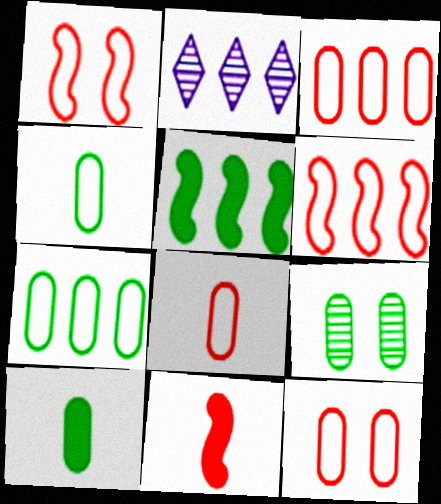[[1, 2, 10], 
[2, 3, 5], 
[3, 8, 12], 
[7, 9, 10]]